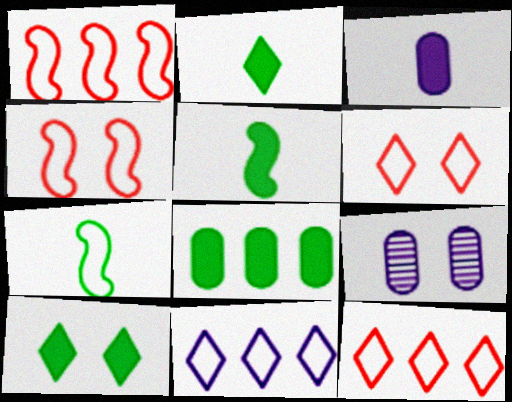[[1, 2, 9], 
[4, 9, 10], 
[5, 8, 10], 
[5, 9, 12]]